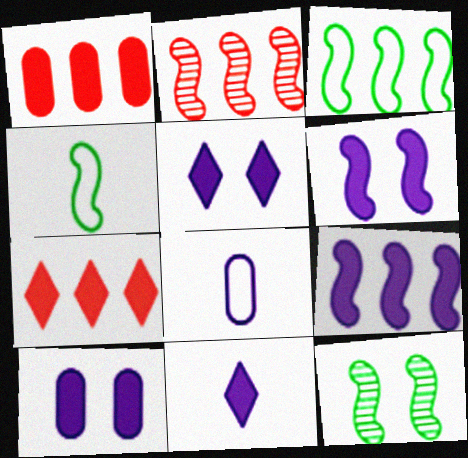[[2, 3, 9], 
[2, 4, 6], 
[5, 6, 10], 
[7, 8, 12], 
[9, 10, 11]]